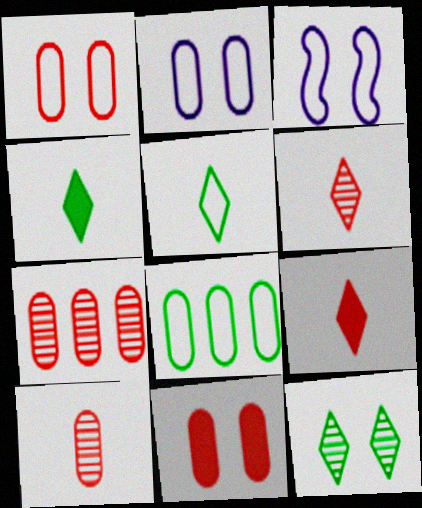[[3, 4, 7], 
[3, 11, 12]]